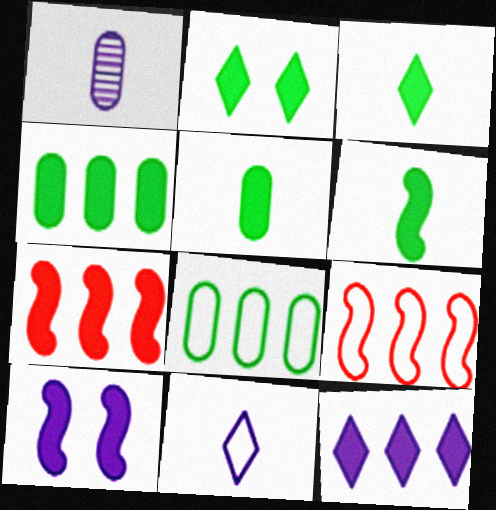[[1, 2, 9], 
[2, 4, 6], 
[3, 5, 6], 
[4, 7, 12], 
[6, 7, 10]]